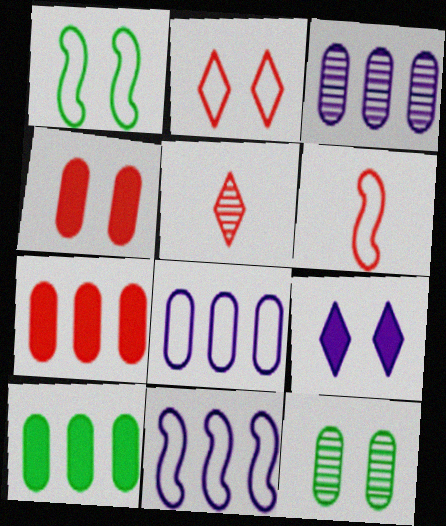[[1, 6, 11]]